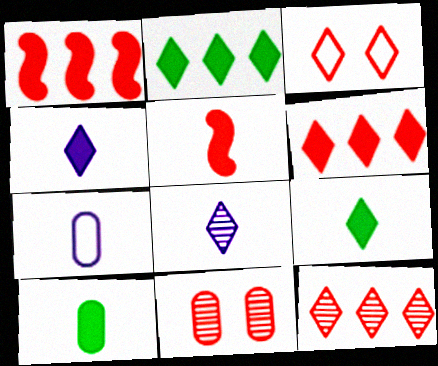[[2, 3, 8], 
[4, 5, 10]]